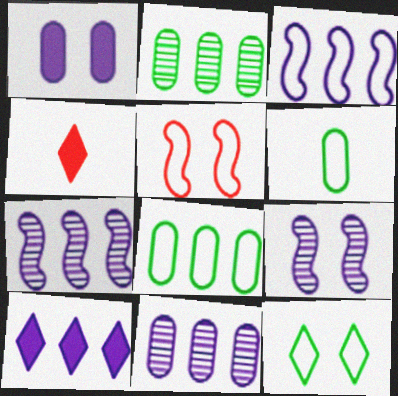[[3, 10, 11], 
[4, 8, 9]]